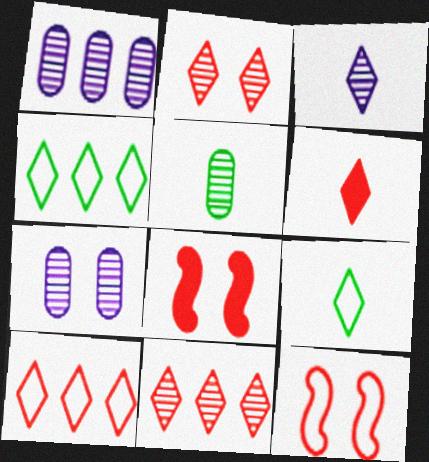[[1, 8, 9], 
[2, 6, 10], 
[3, 6, 9]]